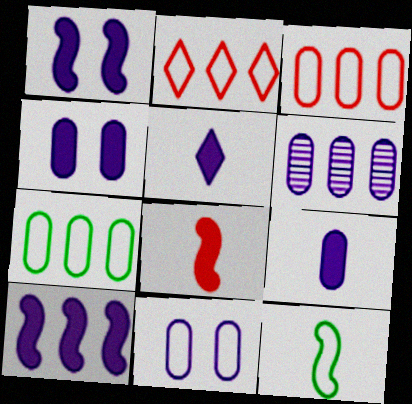[[2, 11, 12], 
[4, 5, 10], 
[6, 9, 11]]